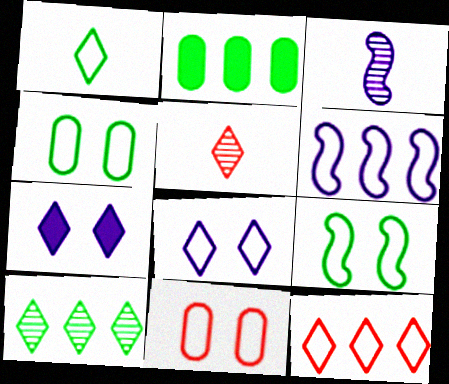[[1, 6, 11], 
[1, 8, 12], 
[8, 9, 11]]